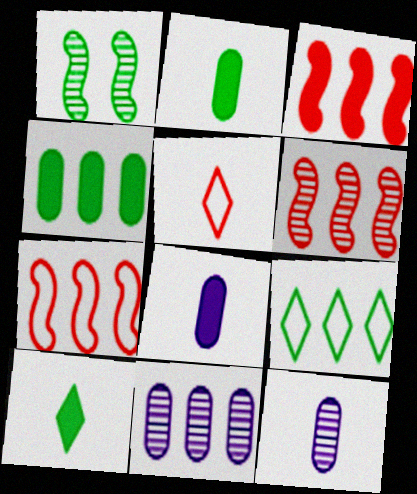[[1, 2, 9], 
[3, 6, 7], 
[3, 9, 11]]